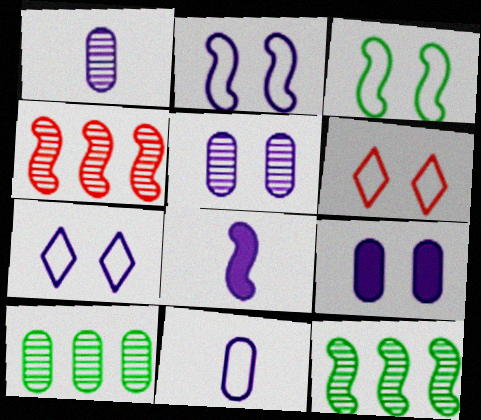[[3, 4, 8], 
[6, 8, 10]]